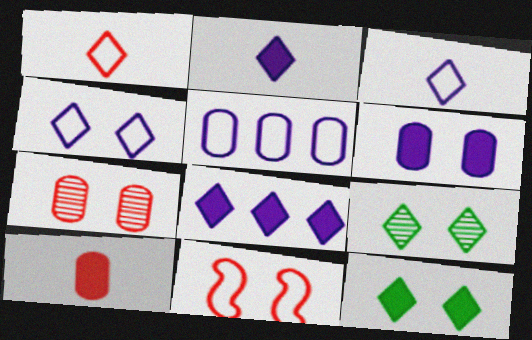[[1, 8, 9], 
[6, 9, 11]]